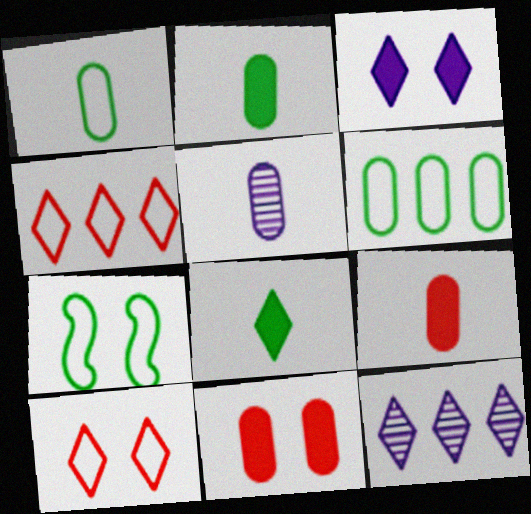[[1, 5, 9], 
[5, 6, 11], 
[7, 9, 12], 
[8, 10, 12]]